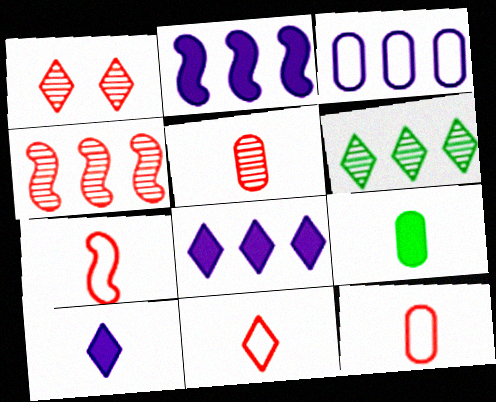[[1, 4, 5], 
[7, 11, 12]]